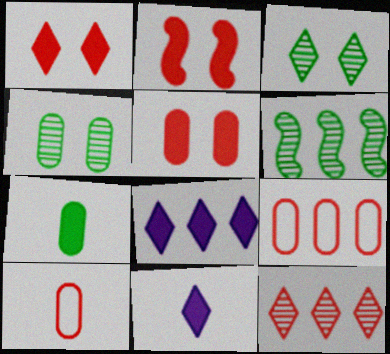[[1, 2, 5], 
[2, 7, 8], 
[2, 10, 12], 
[6, 8, 9]]